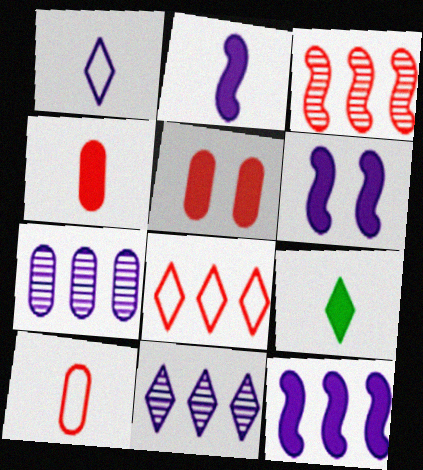[[1, 6, 7], 
[2, 4, 9], 
[2, 6, 12], 
[5, 9, 12]]